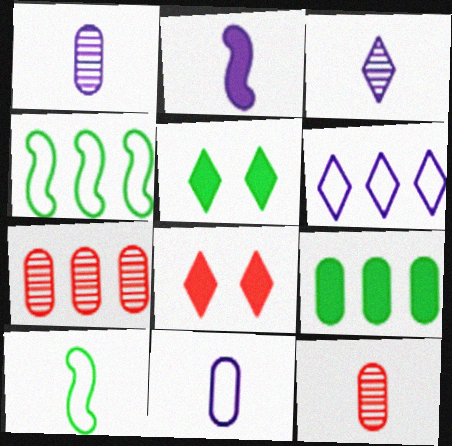[[1, 4, 8], 
[2, 3, 11], 
[2, 8, 9]]